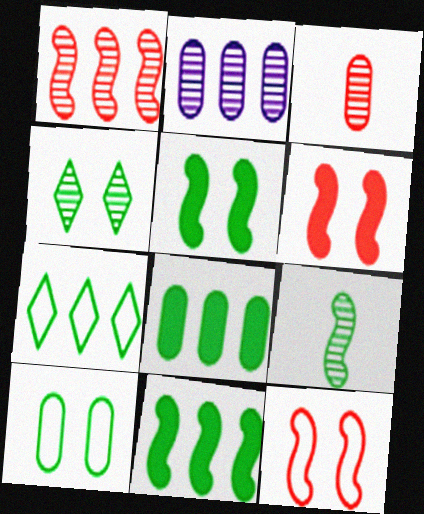[[4, 5, 10]]